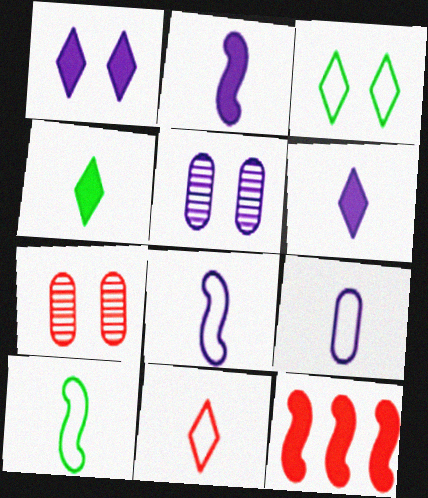[[7, 11, 12], 
[9, 10, 11]]